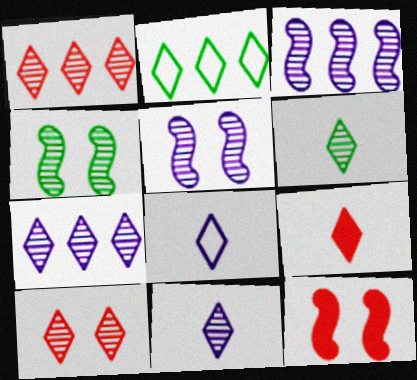[[6, 7, 10], 
[6, 8, 9]]